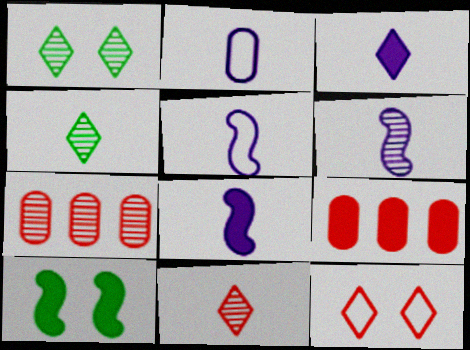[[1, 5, 9], 
[1, 6, 7], 
[2, 3, 6], 
[3, 9, 10], 
[5, 6, 8]]